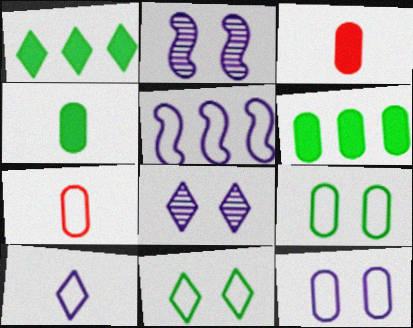[[1, 2, 7], 
[5, 7, 11], 
[5, 10, 12]]